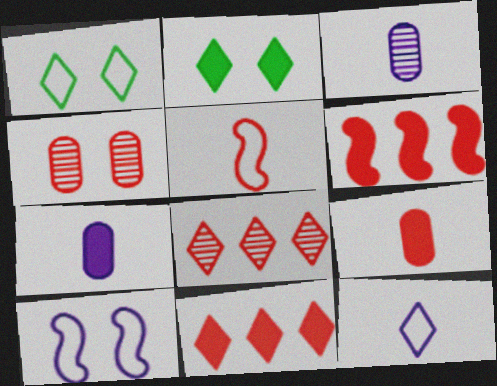[[1, 3, 6], 
[2, 4, 10], 
[2, 6, 7], 
[2, 8, 12], 
[4, 5, 11]]